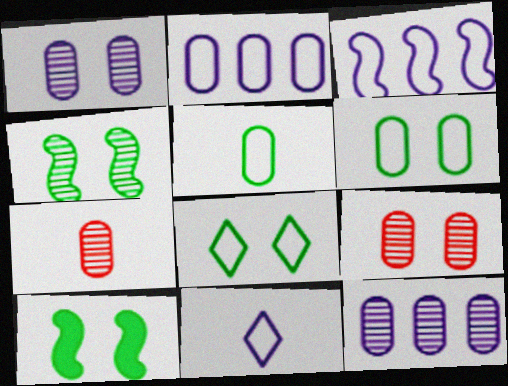[]